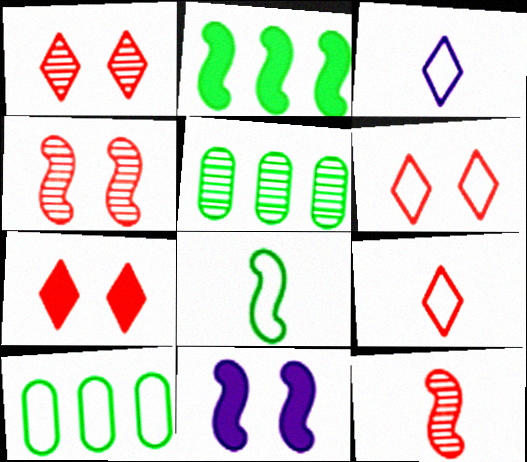[[1, 6, 7], 
[5, 9, 11]]